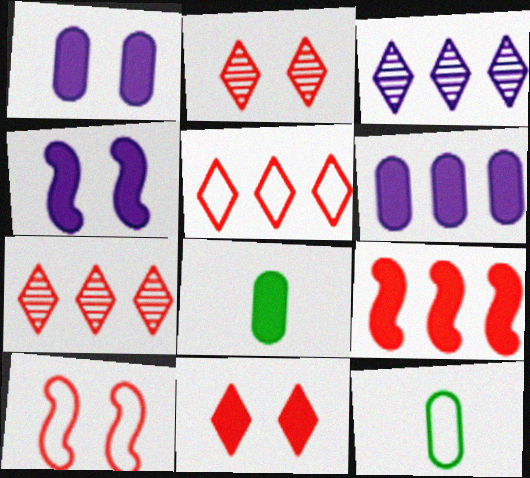[[3, 8, 10], 
[4, 7, 12]]